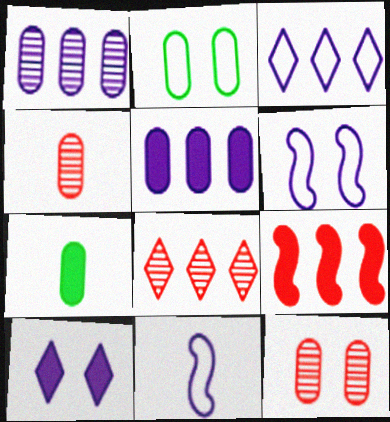[[1, 10, 11], 
[2, 4, 5], 
[6, 7, 8], 
[7, 9, 10]]